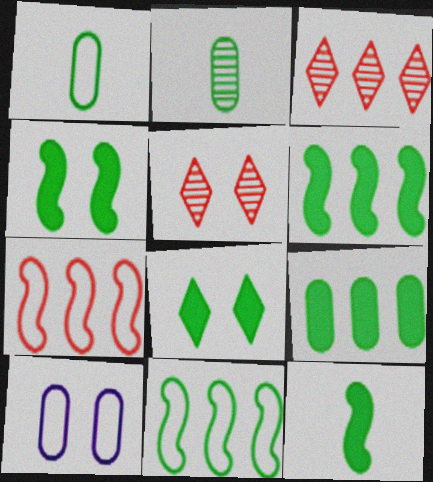[[2, 8, 11], 
[3, 10, 12], 
[4, 5, 10], 
[4, 6, 12], 
[8, 9, 12]]